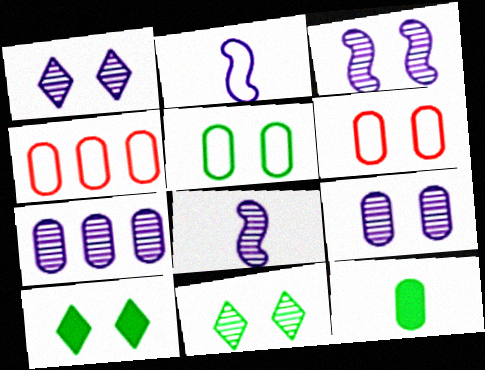[[1, 3, 9], 
[1, 7, 8], 
[3, 6, 10], 
[4, 8, 10], 
[4, 9, 12], 
[6, 7, 12]]